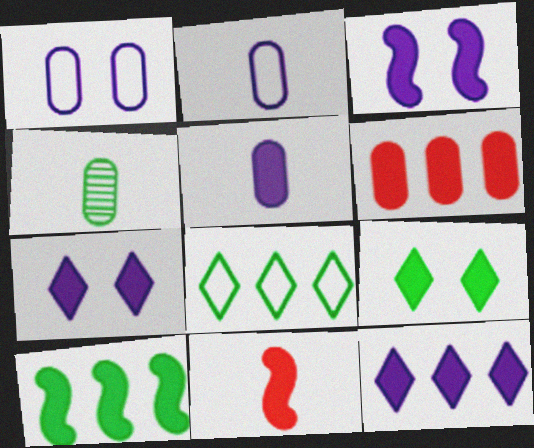[[1, 4, 6], 
[3, 5, 12], 
[3, 10, 11], 
[6, 10, 12]]